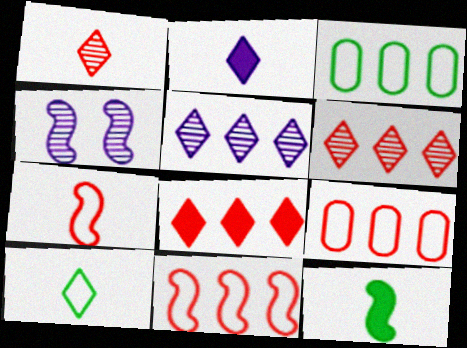[[1, 2, 10], 
[4, 11, 12]]